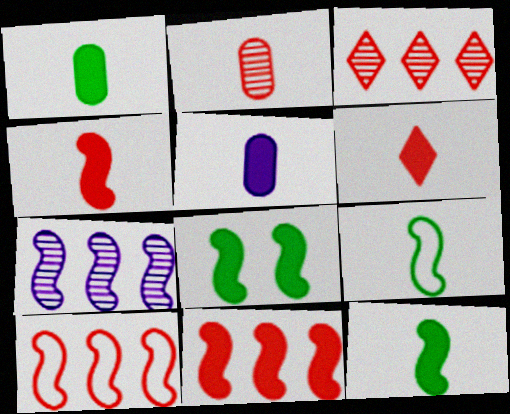[[5, 6, 12]]